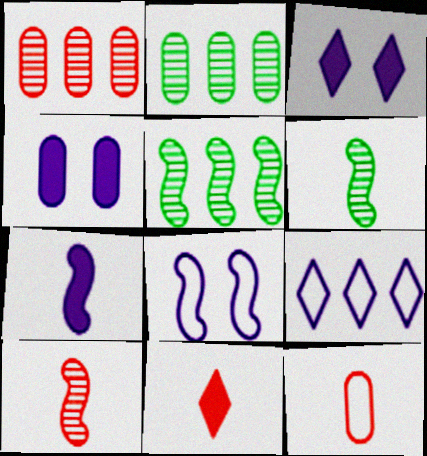[[2, 4, 12], 
[2, 8, 11], 
[3, 5, 12], 
[10, 11, 12]]